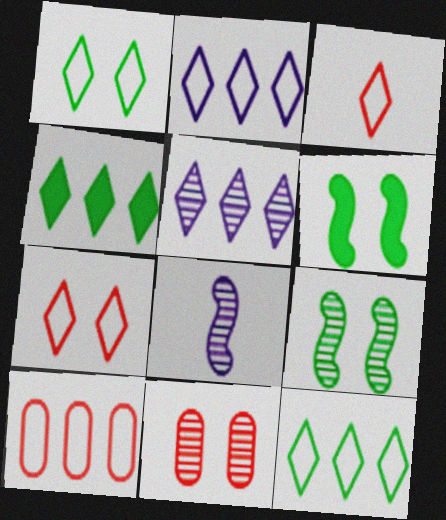[[1, 2, 3]]